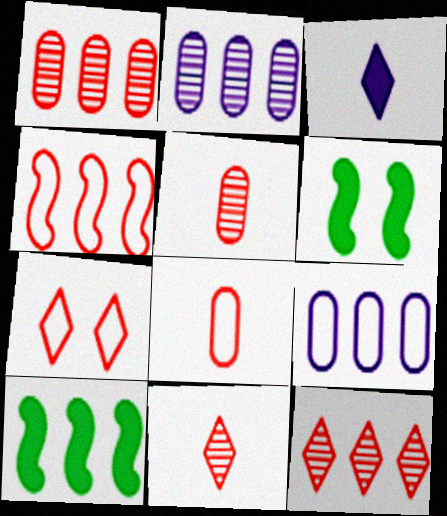[[4, 7, 8], 
[6, 9, 11], 
[9, 10, 12]]